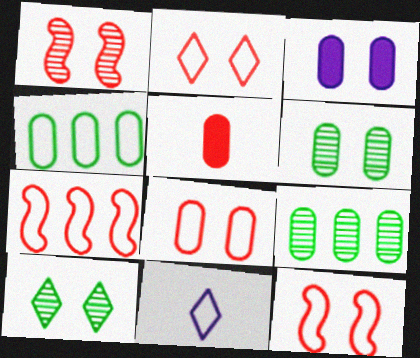[[2, 8, 12], 
[3, 6, 8], 
[3, 10, 12], 
[4, 11, 12]]